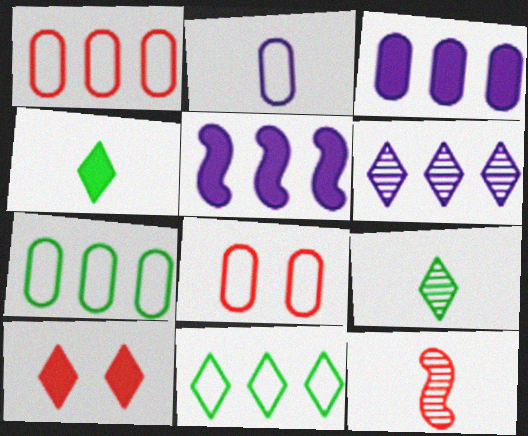[[1, 10, 12], 
[2, 4, 12], 
[2, 7, 8], 
[5, 8, 9]]